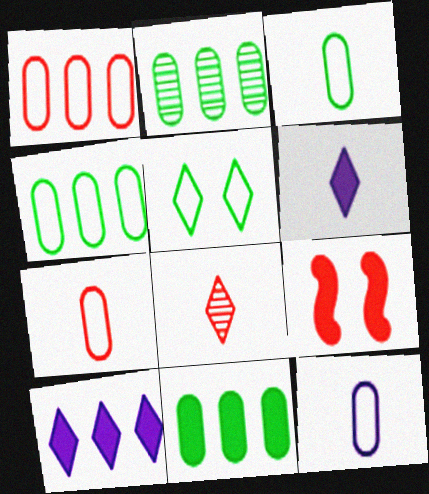[[1, 8, 9], 
[2, 4, 11], 
[3, 7, 12], 
[5, 8, 10], 
[6, 9, 11]]